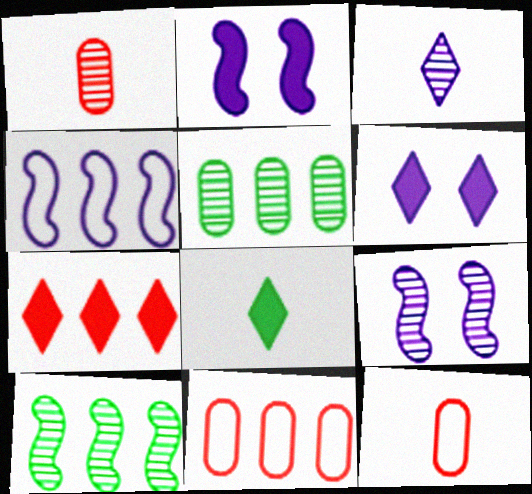[[4, 5, 7], 
[6, 7, 8], 
[6, 10, 12], 
[8, 9, 11]]